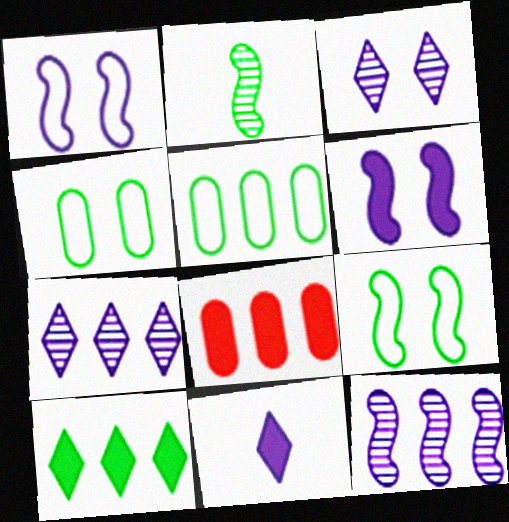[[2, 4, 10]]